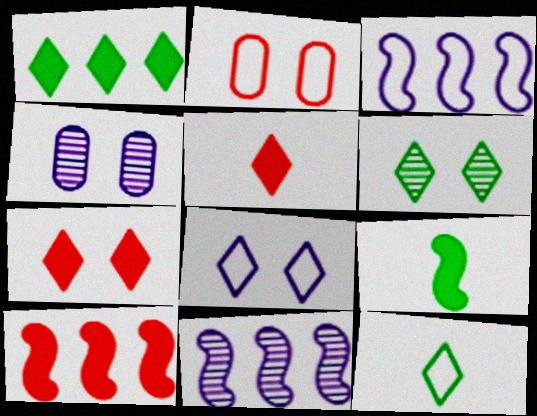[[1, 6, 12], 
[2, 3, 12], 
[4, 10, 12], 
[6, 7, 8]]